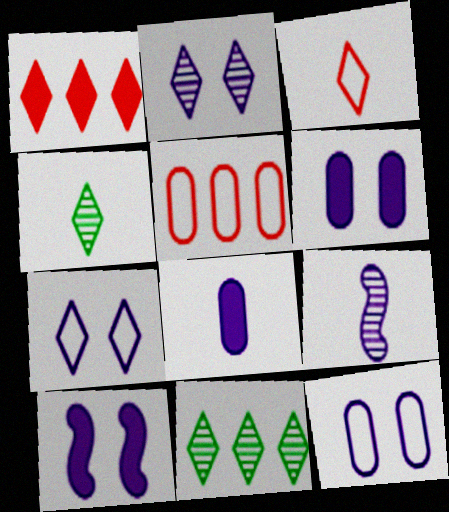[[1, 4, 7], 
[2, 10, 12], 
[4, 5, 10]]